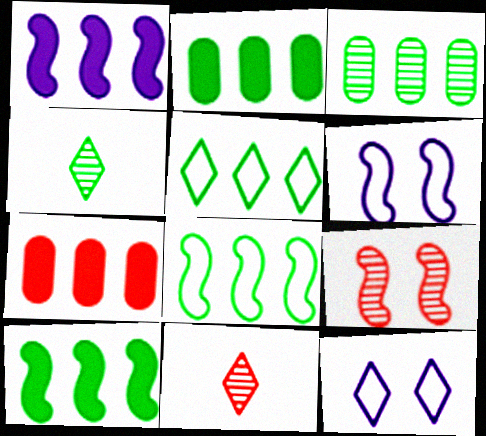[[2, 6, 11], 
[3, 5, 10], 
[4, 6, 7]]